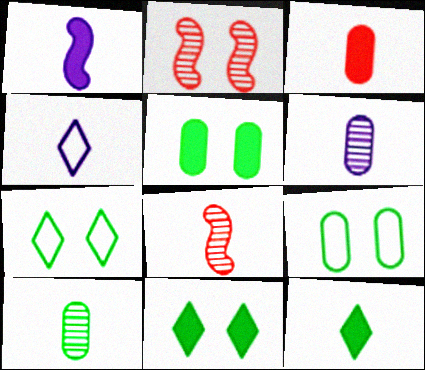[[1, 3, 12], 
[1, 4, 6]]